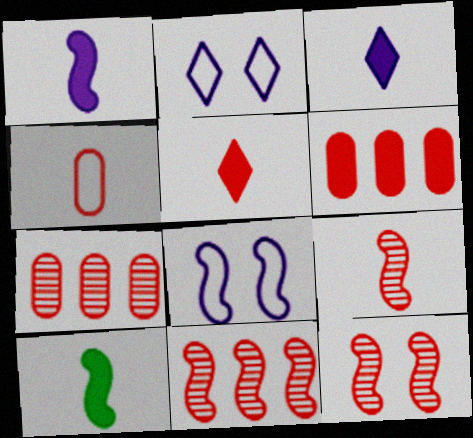[[2, 7, 10], 
[4, 5, 9], 
[8, 10, 11], 
[9, 11, 12]]